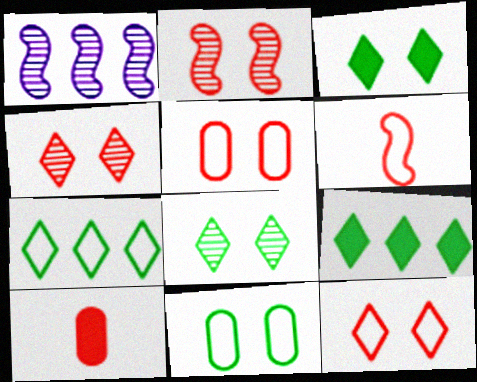[]